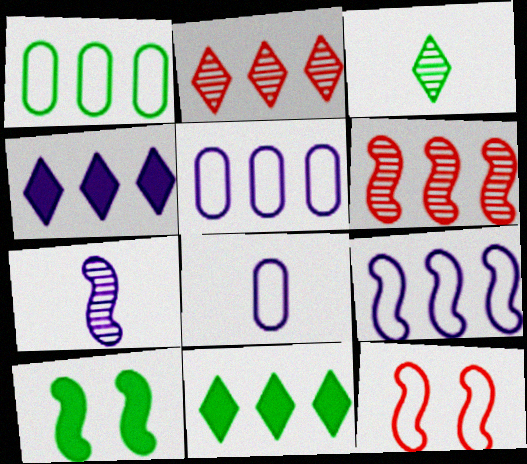[[1, 3, 10], 
[1, 4, 6], 
[2, 8, 10], 
[5, 6, 11]]